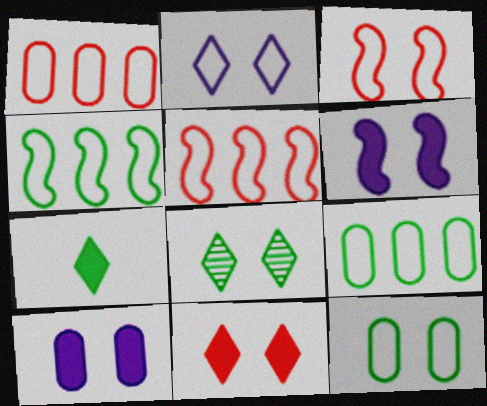[[2, 3, 12], 
[2, 8, 11], 
[3, 8, 10]]